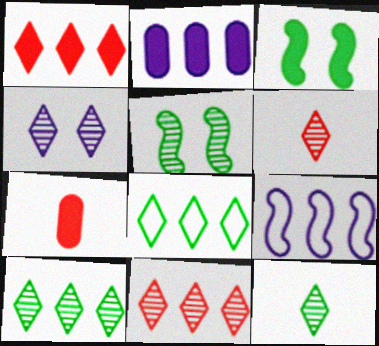[[4, 6, 10], 
[4, 11, 12]]